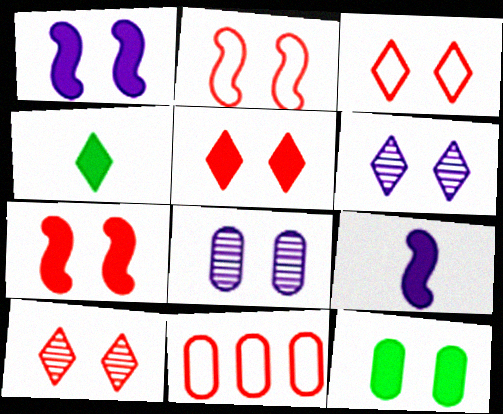[[1, 5, 12], 
[2, 6, 12], 
[3, 5, 10]]